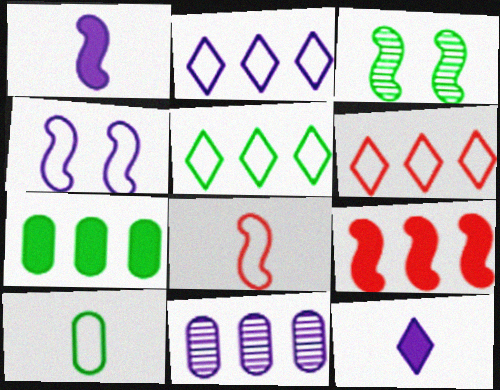[[2, 5, 6], 
[4, 6, 10], 
[4, 11, 12], 
[5, 9, 11]]